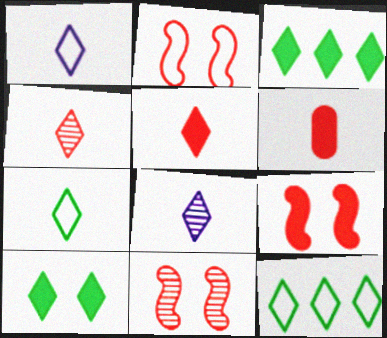[[2, 9, 11], 
[5, 7, 8]]